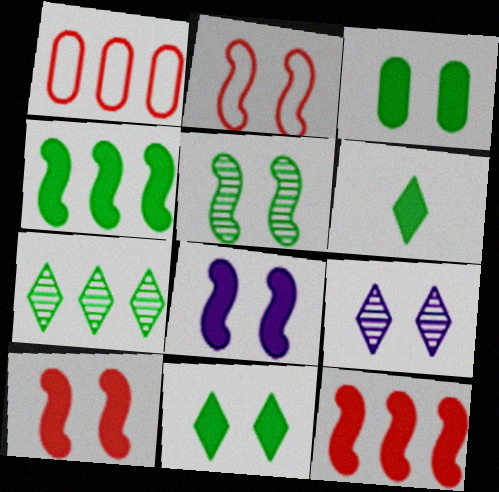[[2, 3, 9], 
[2, 5, 8], 
[3, 4, 6]]